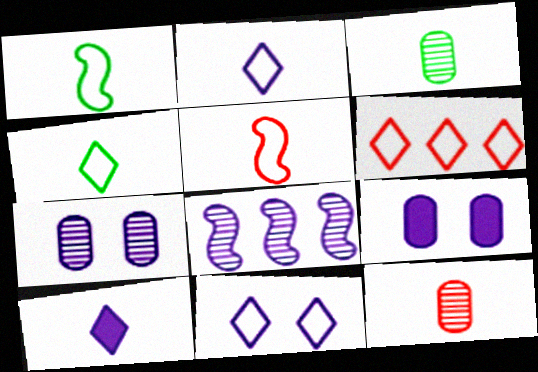[[1, 10, 12], 
[2, 8, 9], 
[3, 5, 10], 
[4, 6, 11]]